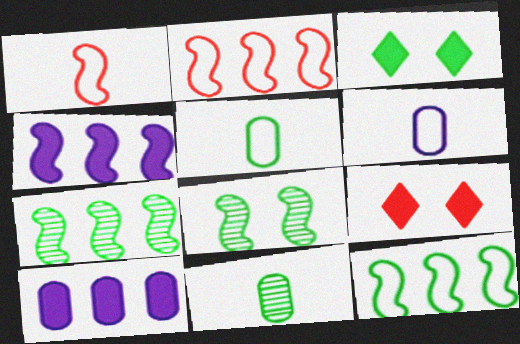[[1, 4, 8], 
[2, 4, 7], 
[3, 5, 7], 
[3, 11, 12], 
[6, 7, 9]]